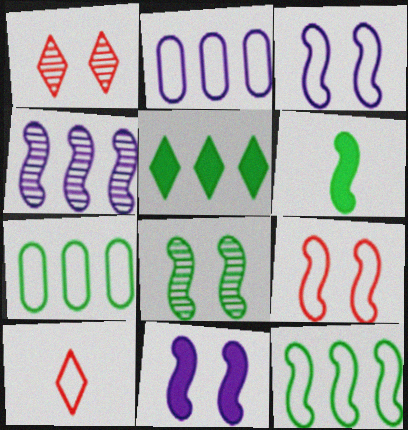[[1, 2, 6], 
[3, 7, 10], 
[4, 6, 9], 
[6, 8, 12], 
[8, 9, 11]]